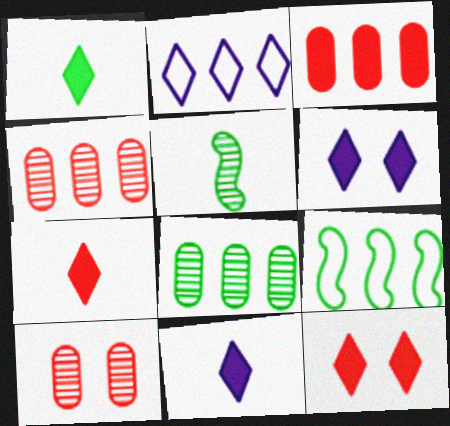[[1, 7, 11], 
[9, 10, 11]]